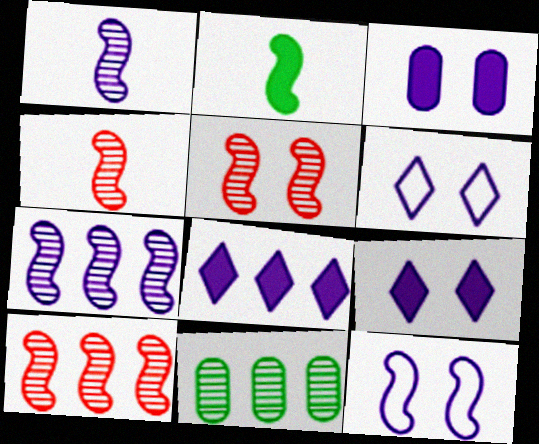[[2, 10, 12], 
[4, 5, 10]]